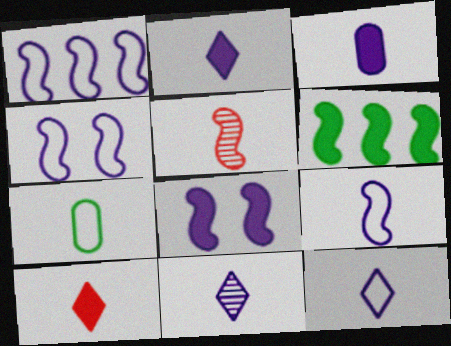[[1, 4, 9], 
[2, 5, 7], 
[2, 11, 12], 
[3, 9, 11], 
[4, 5, 6]]